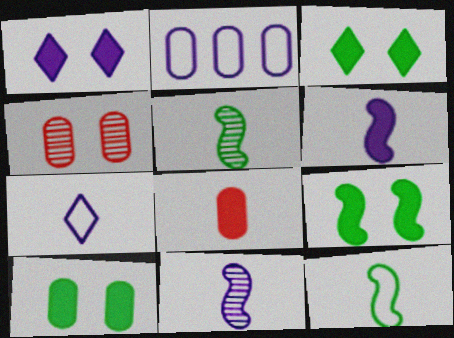[[1, 2, 11], 
[3, 9, 10], 
[5, 7, 8]]